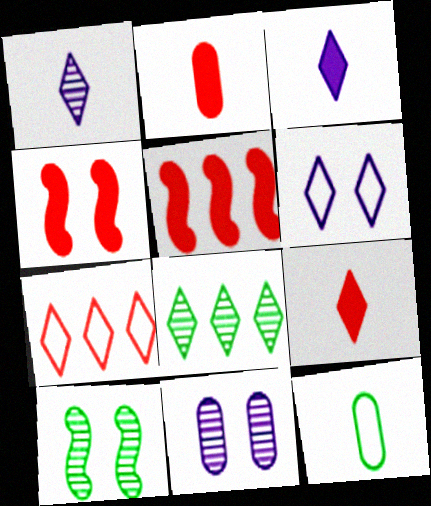[[6, 8, 9]]